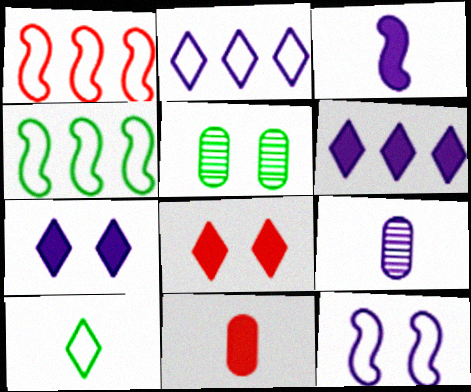[[4, 8, 9], 
[5, 8, 12], 
[6, 9, 12]]